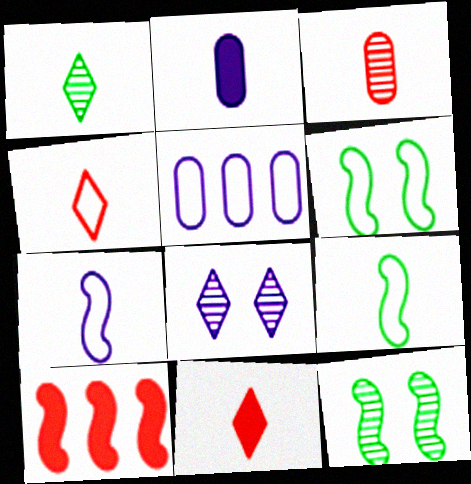[[4, 5, 6], 
[5, 11, 12], 
[7, 10, 12]]